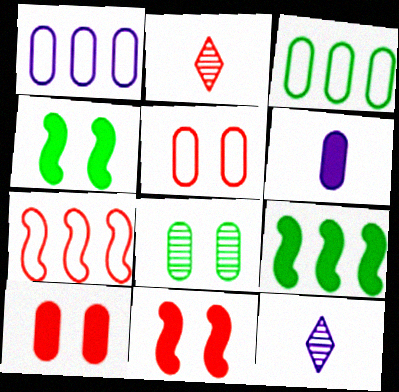[[1, 2, 4], 
[2, 7, 10], 
[3, 11, 12], 
[5, 9, 12]]